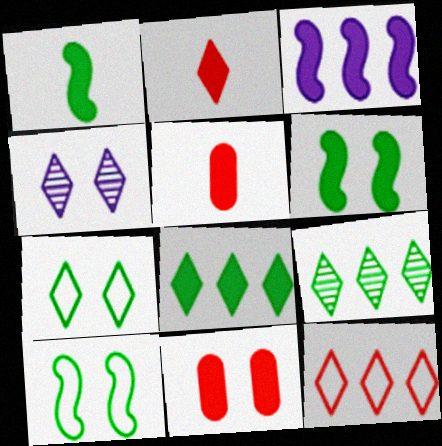[[4, 10, 11]]